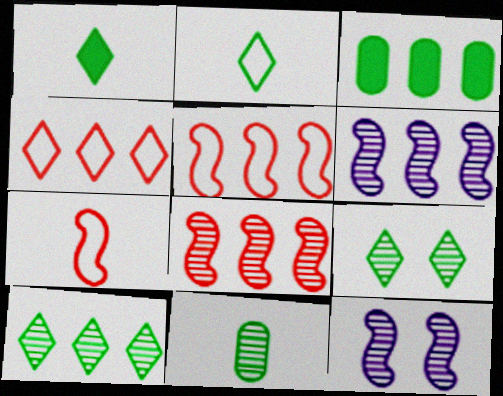[[3, 4, 6]]